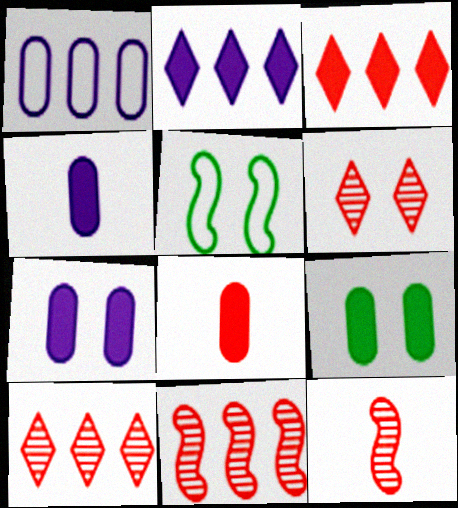[[4, 5, 10], 
[5, 6, 7]]